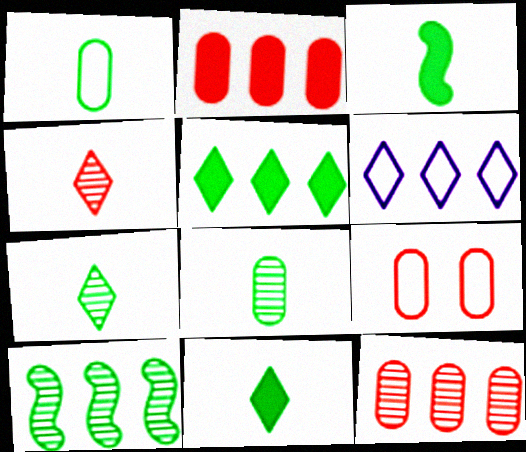[[1, 3, 7], 
[2, 6, 10]]